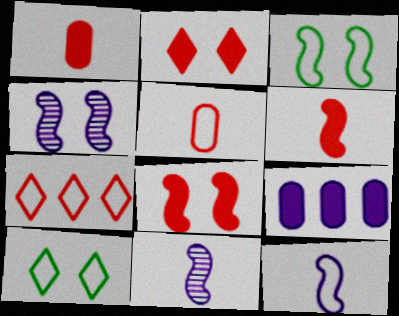[[3, 4, 8]]